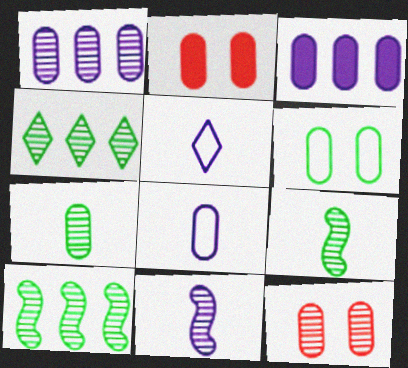[[1, 7, 12], 
[2, 5, 10], 
[4, 11, 12]]